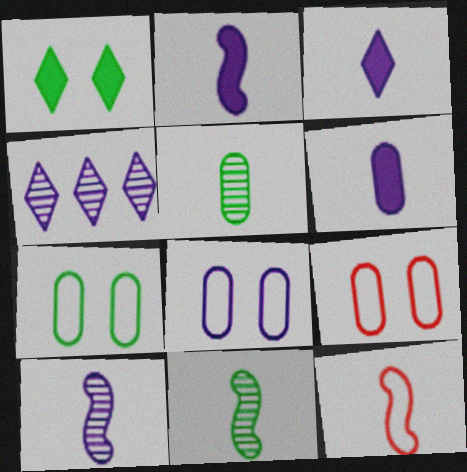[[2, 3, 6], 
[2, 4, 8], 
[2, 11, 12], 
[3, 5, 12], 
[7, 8, 9]]